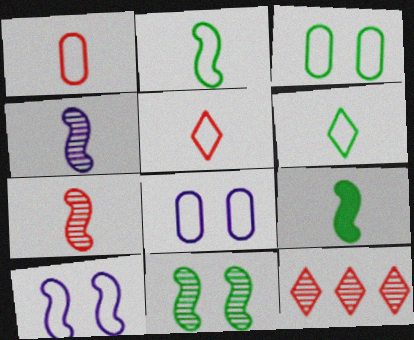[[8, 9, 12]]